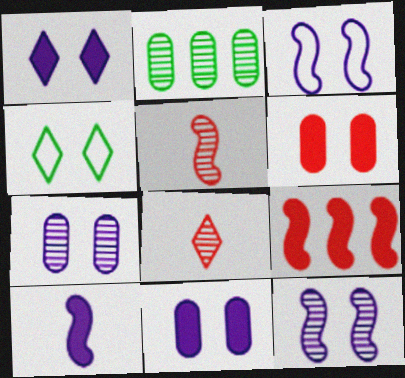[[1, 3, 7], 
[2, 8, 12], 
[4, 6, 12]]